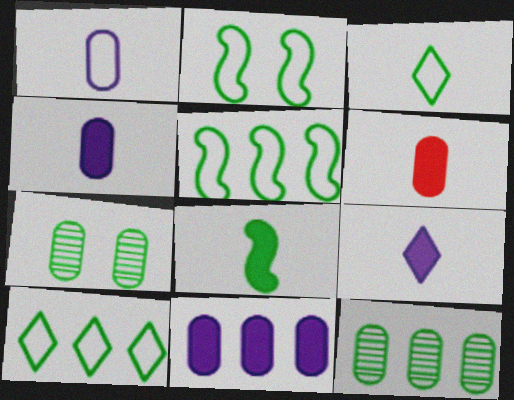[[6, 8, 9], 
[7, 8, 10]]